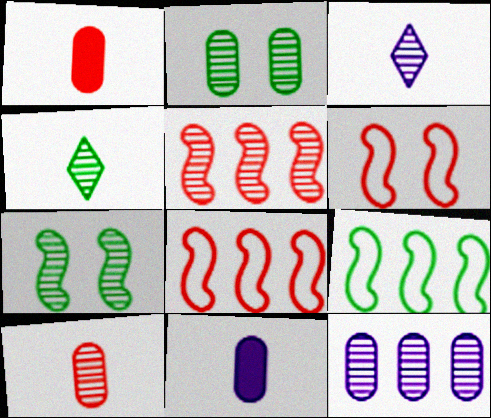[[2, 3, 5], 
[2, 10, 12]]